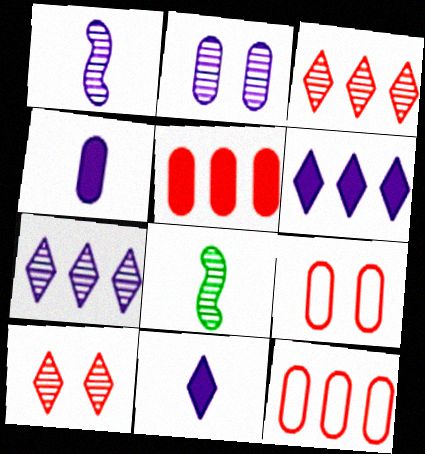[[1, 2, 7], 
[2, 3, 8], 
[6, 8, 9]]